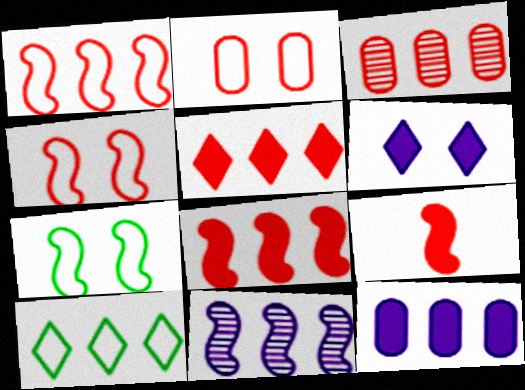[[1, 3, 5], 
[7, 9, 11]]